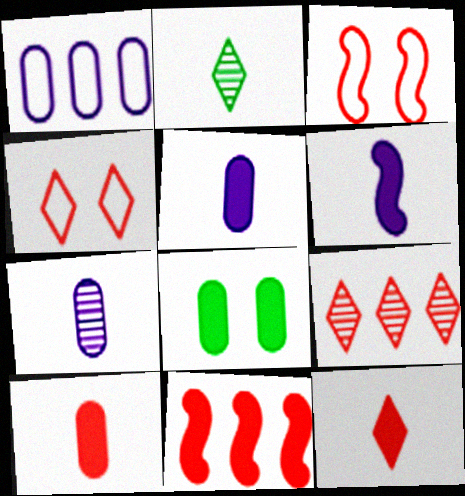[[3, 9, 10], 
[4, 9, 12]]